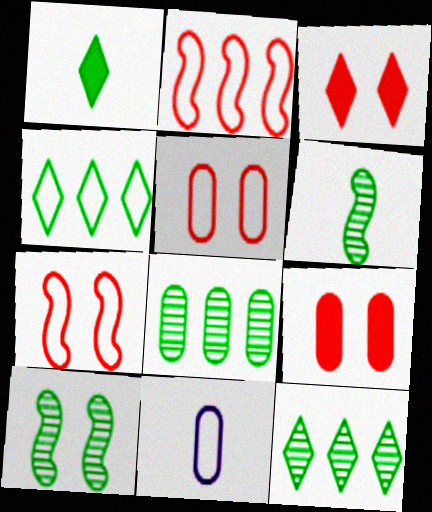[[4, 7, 11], 
[8, 9, 11]]